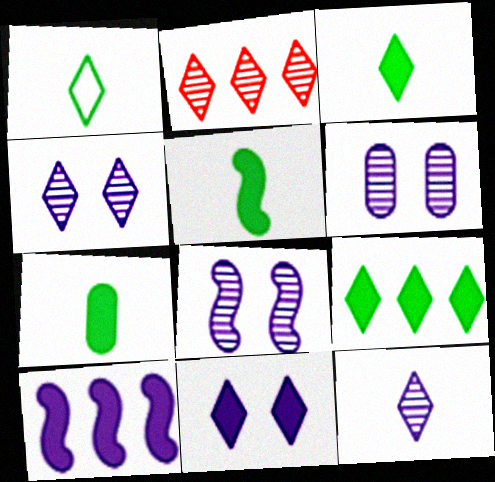[[1, 2, 11], 
[3, 5, 7], 
[4, 6, 8]]